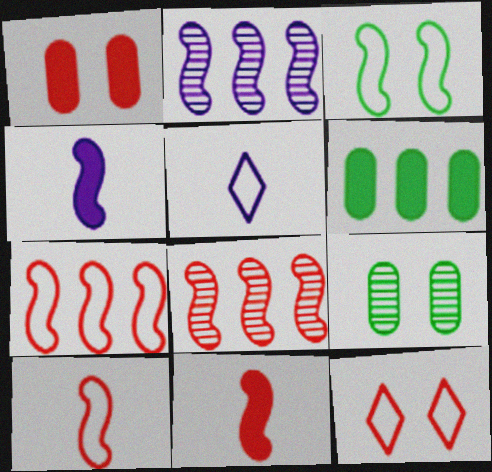[[2, 3, 11], 
[3, 4, 8]]